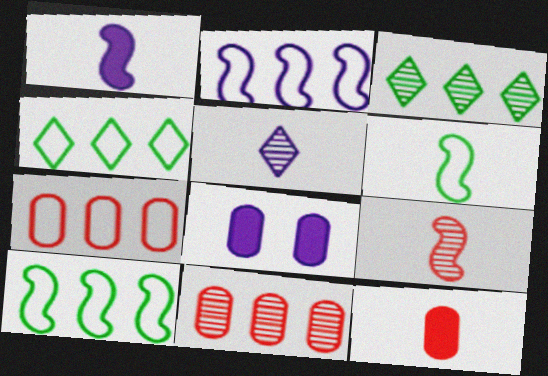[[1, 6, 9], 
[2, 4, 7], 
[2, 5, 8], 
[4, 8, 9], 
[5, 6, 12]]